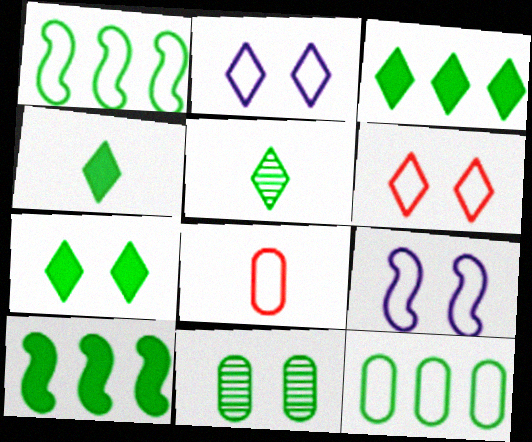[[1, 2, 8], 
[1, 4, 11], 
[3, 4, 7]]